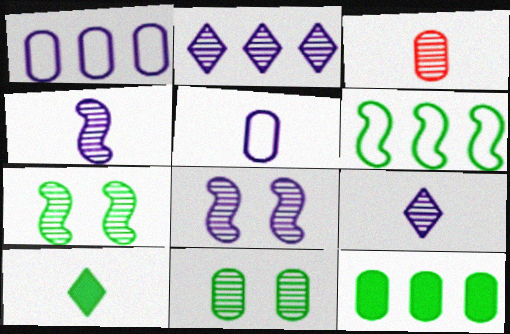[[2, 3, 7], 
[6, 10, 11]]